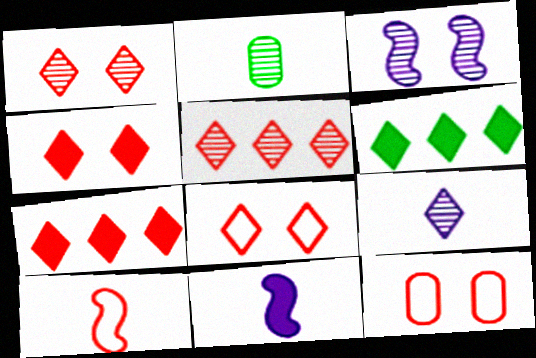[[1, 4, 8], 
[2, 3, 5], 
[6, 8, 9]]